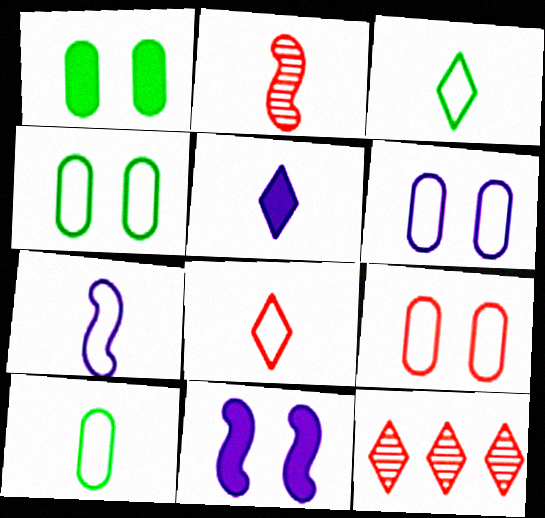[[1, 7, 12], 
[2, 5, 10], 
[4, 6, 9], 
[7, 8, 10], 
[10, 11, 12]]